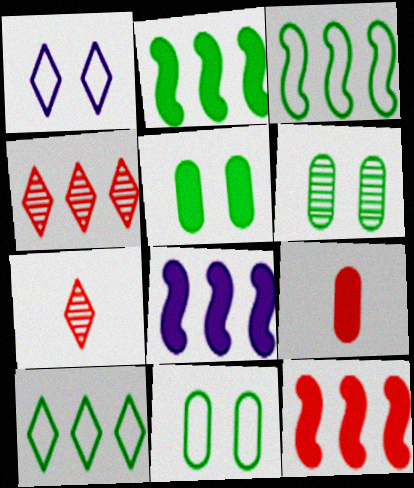[[2, 8, 12], 
[5, 6, 11], 
[7, 8, 11]]